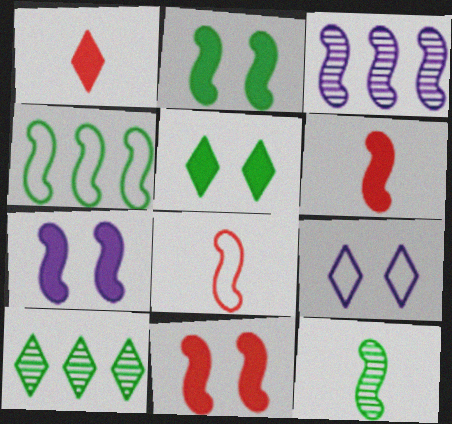[[1, 9, 10], 
[2, 3, 8], 
[2, 4, 12], 
[2, 7, 11]]